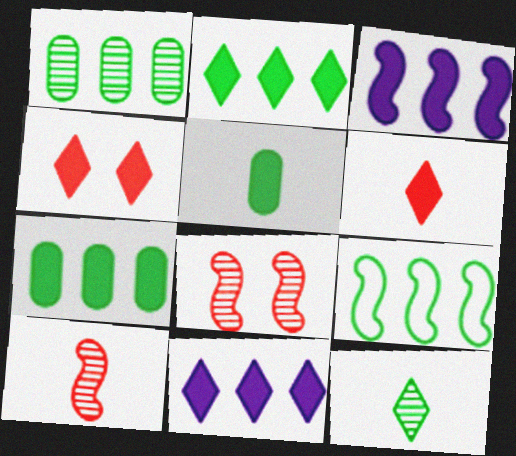[[1, 2, 9], 
[3, 4, 5]]